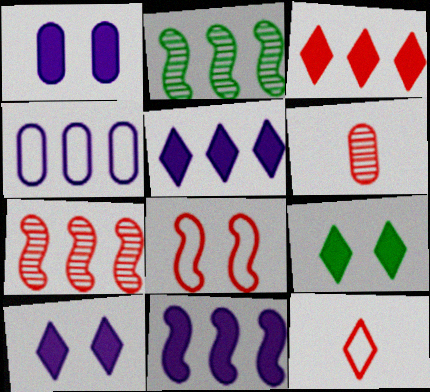[[1, 2, 12], 
[2, 3, 4], 
[3, 6, 8]]